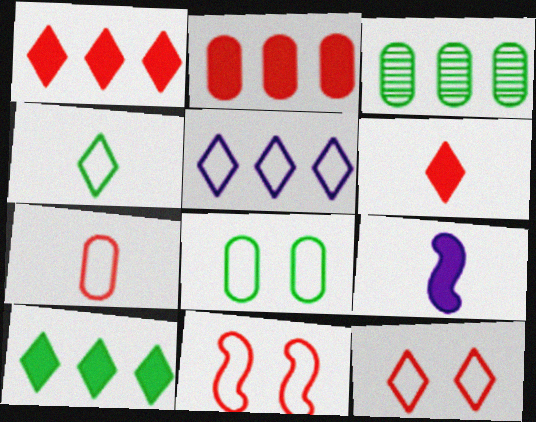[[3, 9, 12], 
[4, 5, 12]]